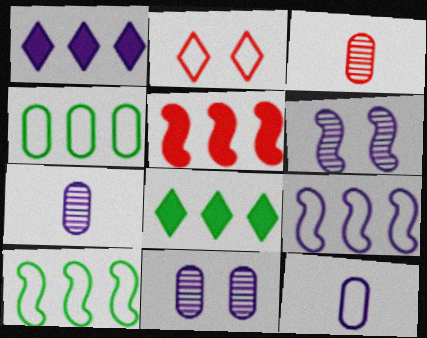[[1, 6, 12], 
[2, 3, 5], 
[2, 10, 12]]